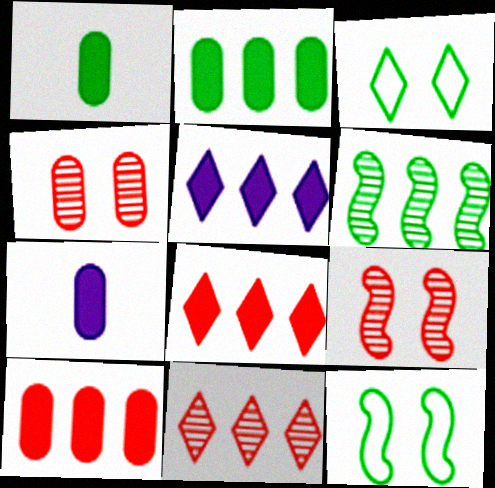[[1, 3, 6], 
[7, 11, 12]]